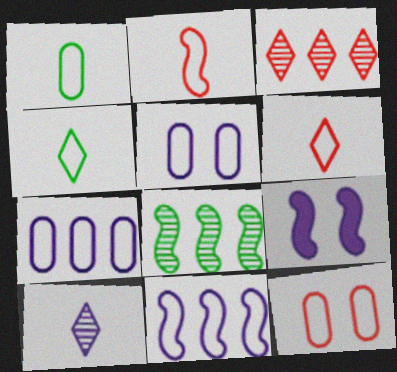[[1, 3, 9], 
[1, 7, 12], 
[2, 8, 9], 
[4, 11, 12], 
[7, 9, 10]]